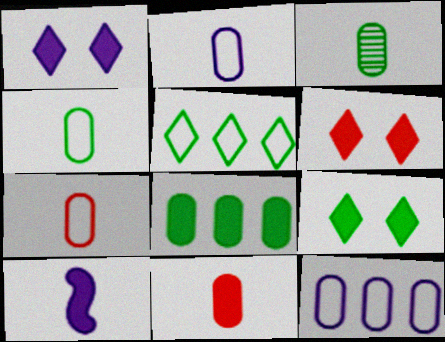[[1, 6, 9], 
[2, 3, 11], 
[2, 4, 7], 
[6, 8, 10]]